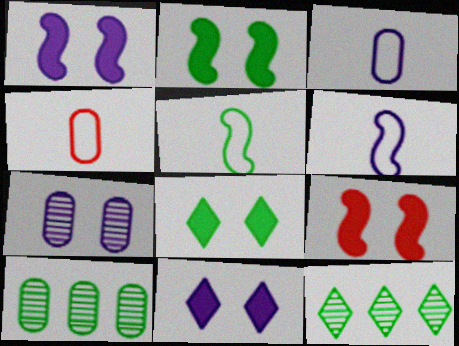[[1, 2, 9], 
[1, 4, 12], 
[3, 9, 12], 
[5, 8, 10]]